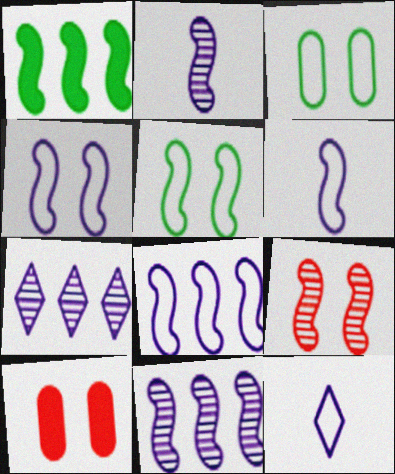[[1, 6, 9], 
[4, 6, 8]]